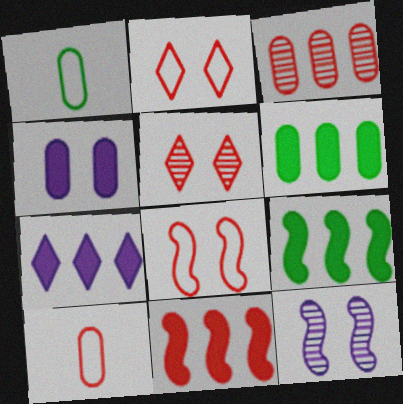[[1, 3, 4], 
[5, 10, 11], 
[6, 7, 11]]